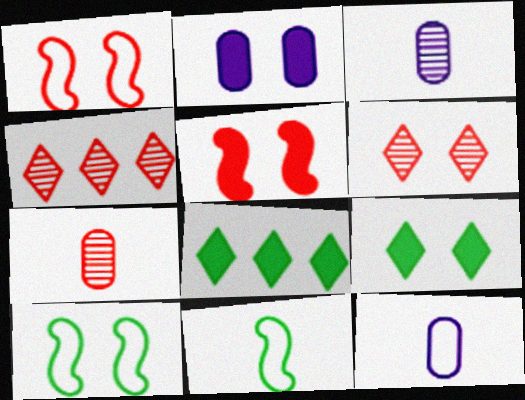[[1, 3, 8], 
[2, 4, 11], 
[2, 5, 9], 
[2, 6, 10]]